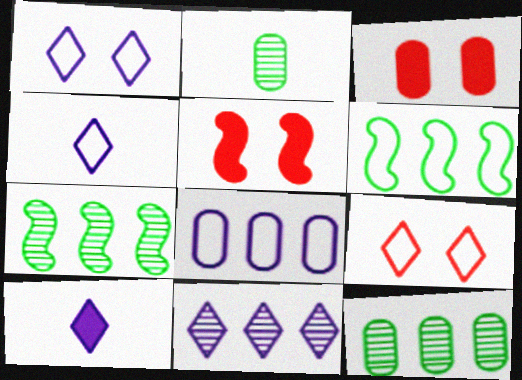[[1, 10, 11], 
[2, 3, 8], 
[3, 4, 7], 
[4, 5, 12]]